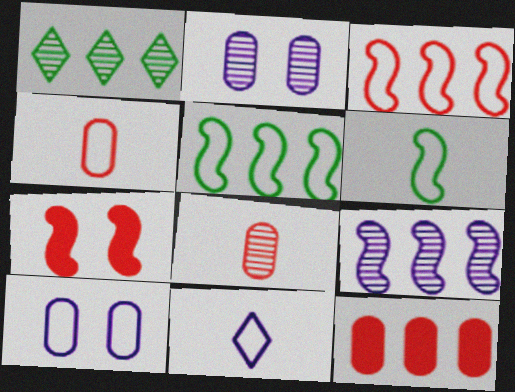[[4, 6, 11], 
[6, 7, 9]]